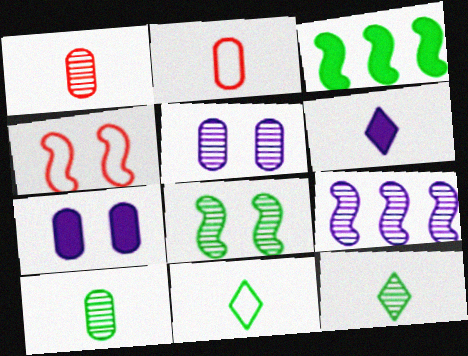[]